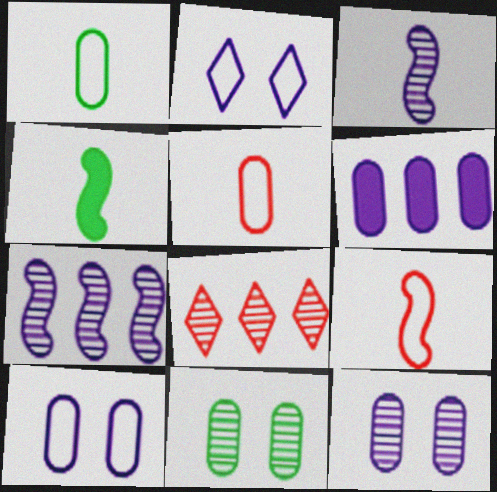[[2, 3, 6], 
[3, 4, 9], 
[3, 8, 11], 
[4, 8, 10], 
[5, 6, 11]]